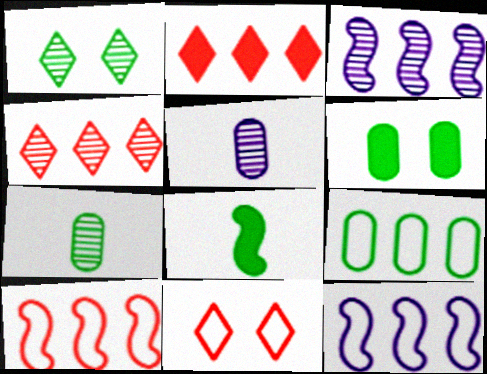[[1, 8, 9], 
[2, 3, 9], 
[6, 7, 9]]